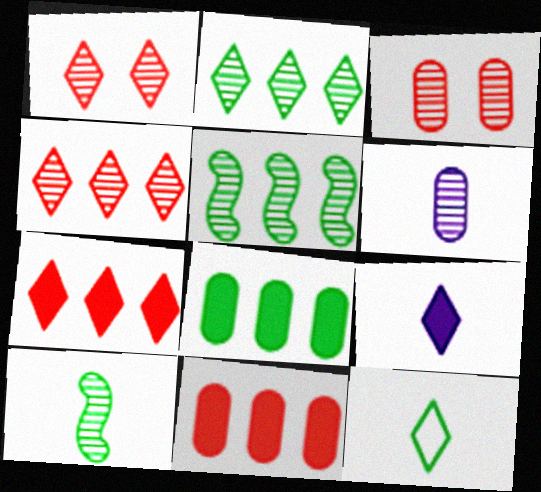[[1, 5, 6]]